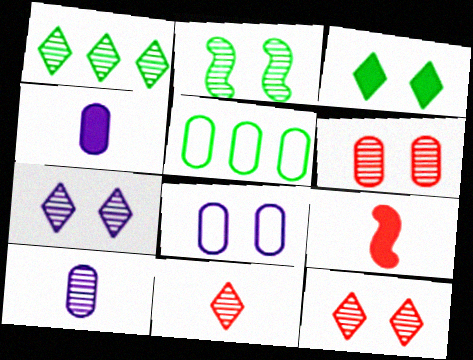[[1, 7, 11], 
[1, 8, 9], 
[2, 6, 7], 
[4, 5, 6], 
[5, 7, 9]]